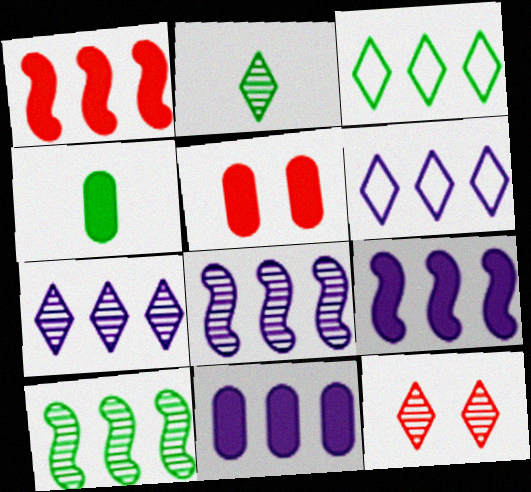[[2, 7, 12], 
[4, 5, 11], 
[6, 8, 11]]